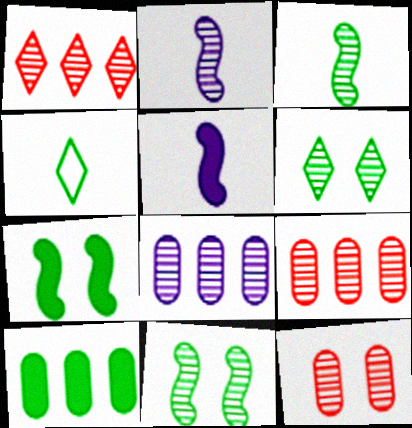[[2, 6, 9], 
[4, 10, 11]]